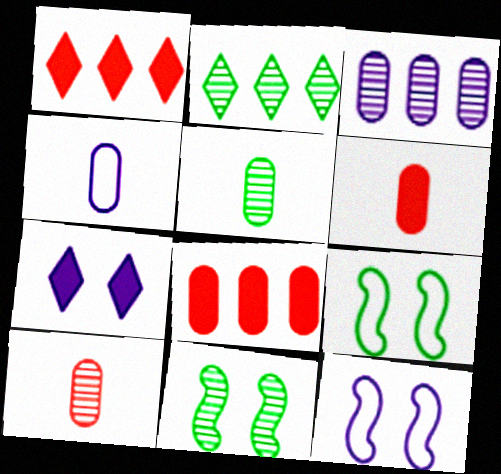[[1, 4, 11], 
[1, 5, 12], 
[2, 5, 11], 
[2, 6, 12], 
[4, 5, 6]]